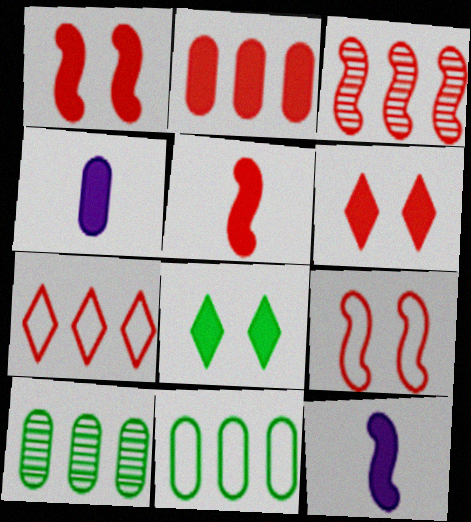[[2, 3, 7], 
[2, 5, 6], 
[2, 8, 12], 
[3, 5, 9]]